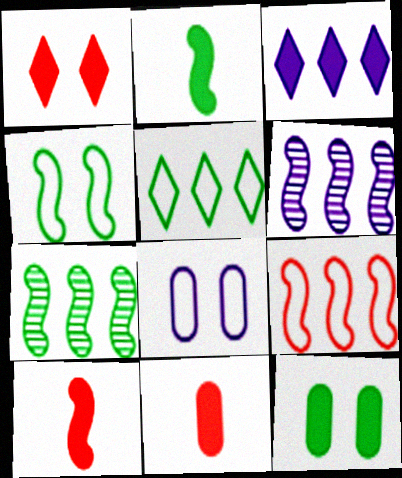[[2, 4, 7], 
[3, 10, 12], 
[4, 6, 10]]